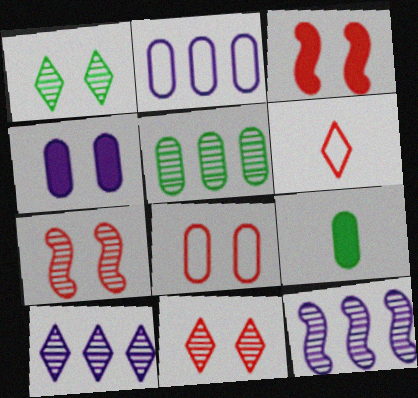[[3, 8, 11]]